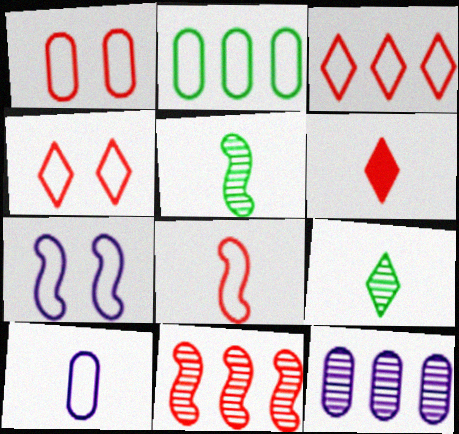[[1, 2, 10], 
[1, 3, 8], 
[1, 6, 11], 
[5, 6, 10]]